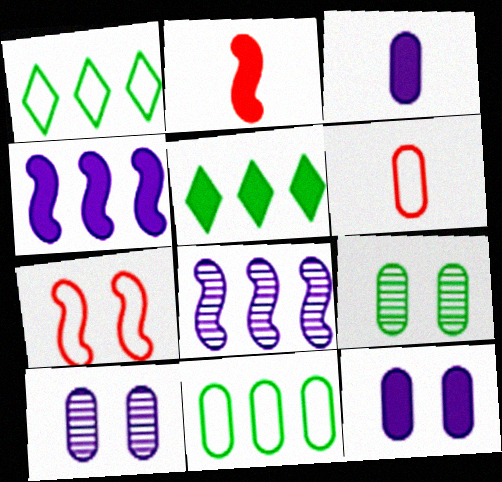[[1, 2, 10], 
[2, 5, 12]]